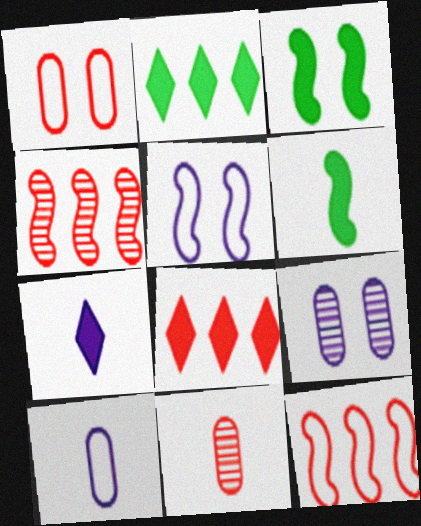[[2, 5, 11], 
[4, 5, 6]]